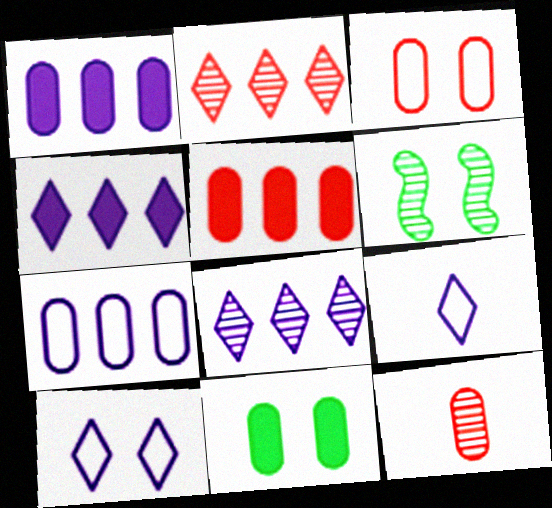[[3, 5, 12], 
[5, 6, 9], 
[6, 8, 12], 
[7, 11, 12]]